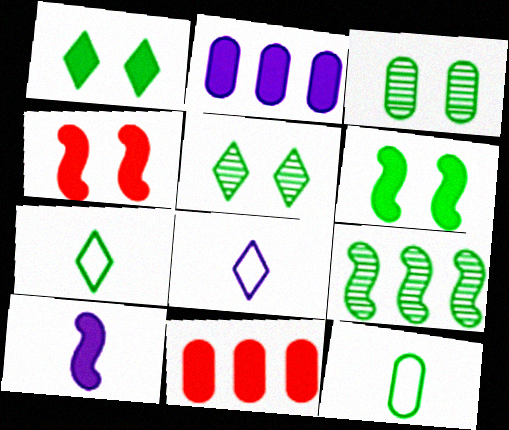[[1, 9, 12], 
[1, 10, 11]]